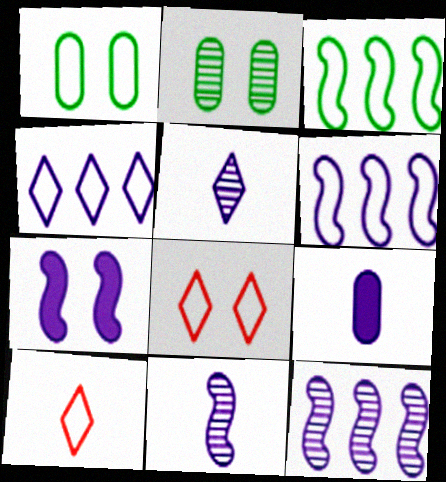[[1, 6, 10], 
[2, 7, 8], 
[6, 7, 11]]